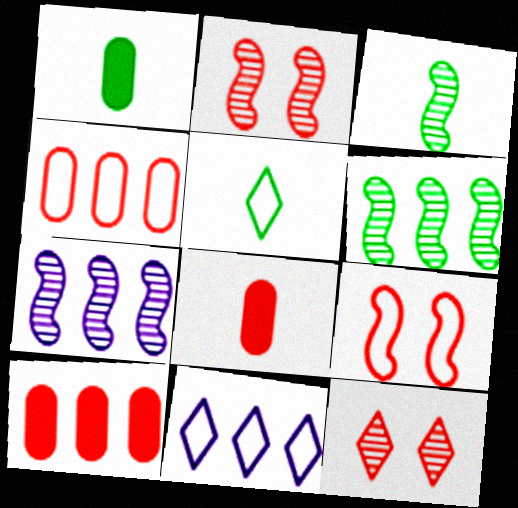[[1, 2, 11], 
[1, 3, 5], 
[2, 3, 7], 
[6, 10, 11]]